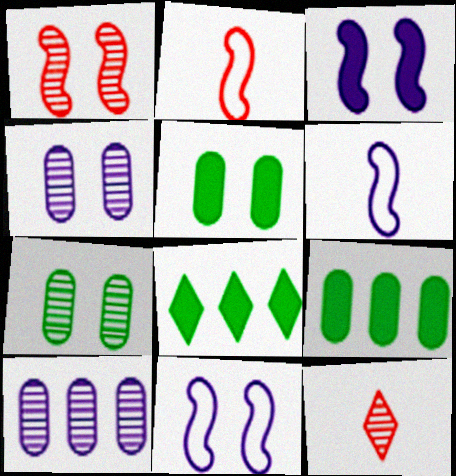[[2, 4, 8], 
[9, 11, 12]]